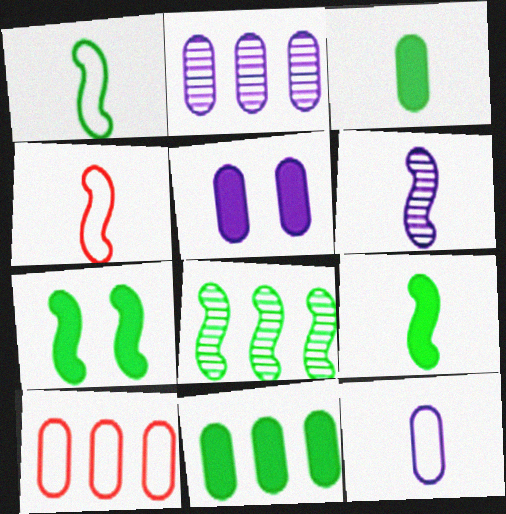[[1, 7, 8], 
[2, 5, 12], 
[2, 10, 11], 
[4, 6, 9]]